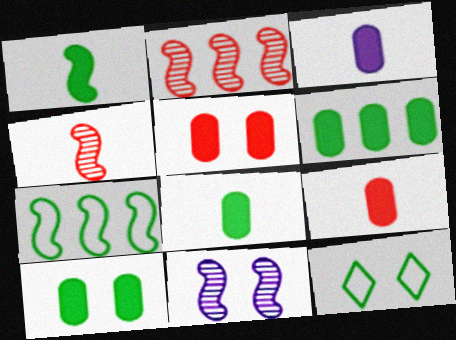[[2, 3, 12], 
[3, 5, 6], 
[3, 8, 9], 
[5, 11, 12], 
[6, 8, 10]]